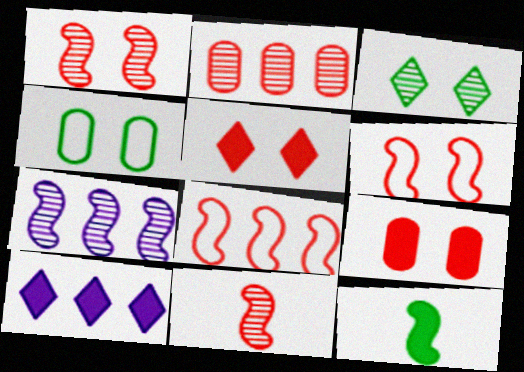[[4, 10, 11], 
[6, 7, 12], 
[9, 10, 12]]